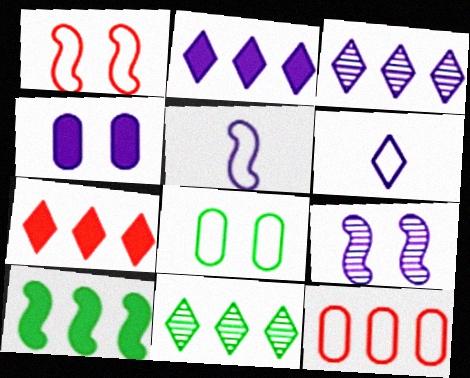[[3, 4, 5], 
[3, 10, 12]]